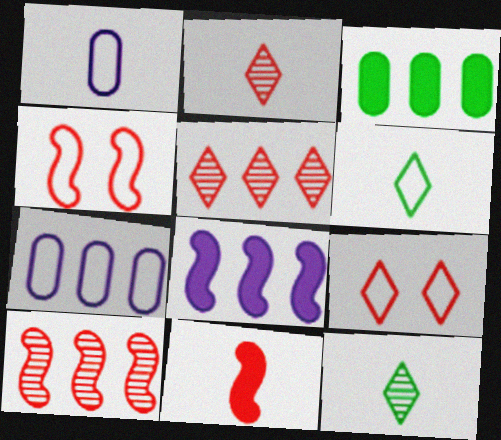[[1, 11, 12], 
[4, 6, 7], 
[4, 10, 11]]